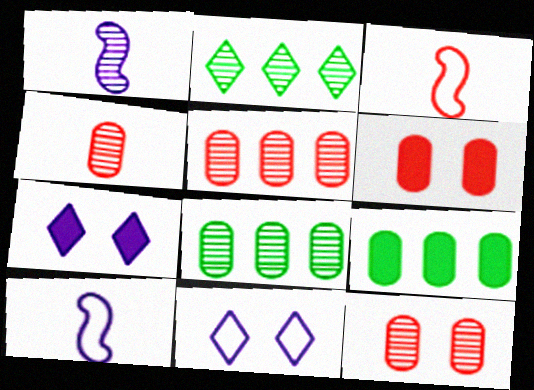[[1, 2, 12], 
[2, 6, 10], 
[3, 7, 8], 
[4, 5, 12]]